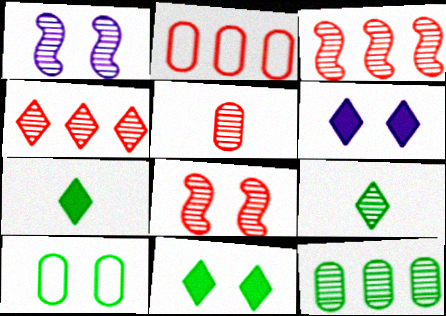[[1, 2, 7], 
[4, 5, 8], 
[6, 8, 10]]